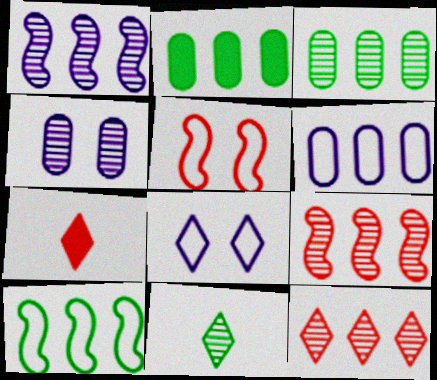[[1, 3, 12], 
[4, 7, 10], 
[4, 9, 11]]